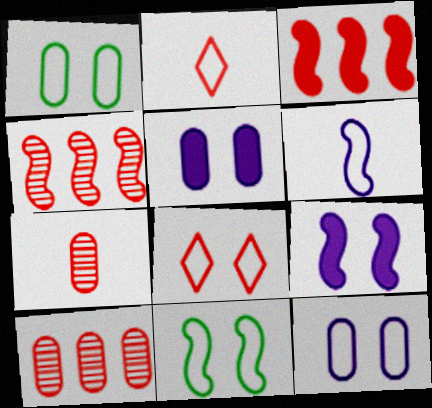[[3, 7, 8], 
[8, 11, 12]]